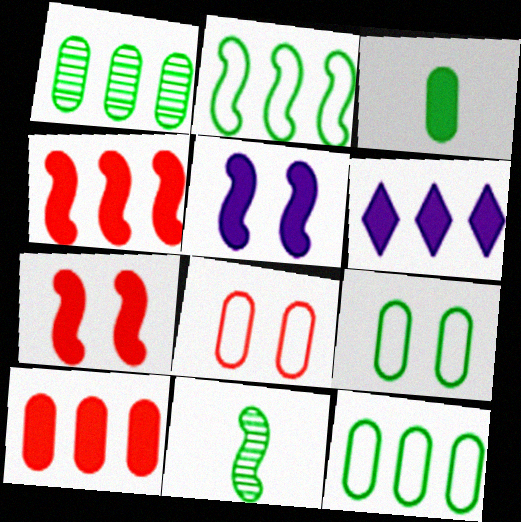[[1, 3, 9], 
[3, 6, 7], 
[6, 8, 11]]